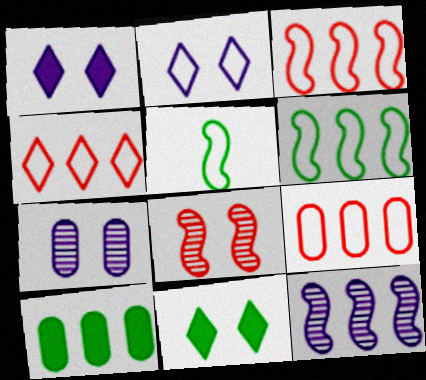[[2, 5, 9], 
[3, 4, 9], 
[4, 10, 12]]